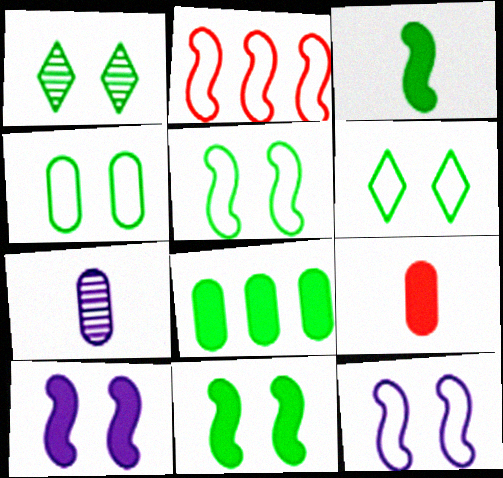[[1, 4, 11], 
[4, 5, 6]]